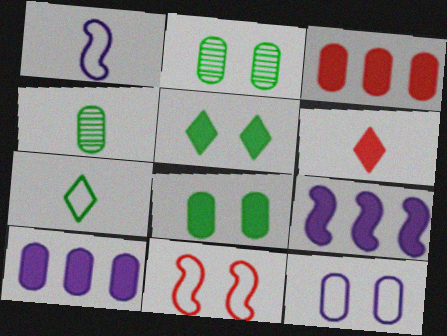[[1, 4, 6], 
[3, 4, 12], 
[6, 8, 9]]